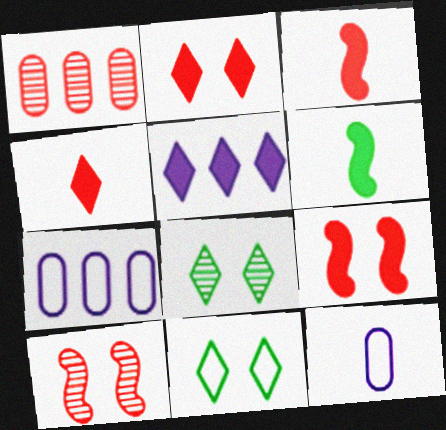[[3, 7, 8]]